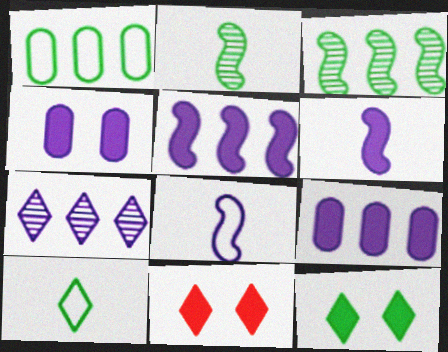[[1, 2, 12], 
[4, 7, 8], 
[7, 10, 11]]